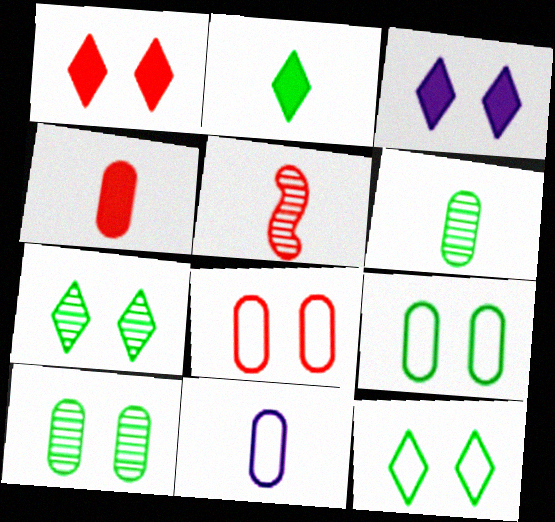[[2, 5, 11], 
[4, 6, 11]]